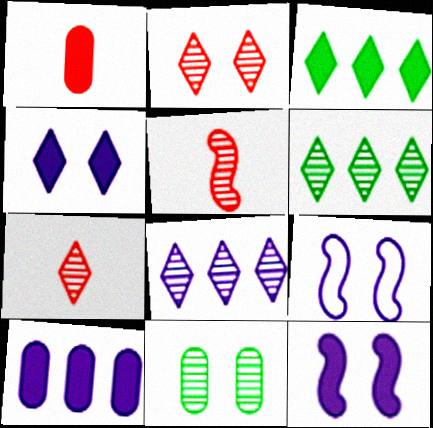[[1, 3, 12], 
[1, 6, 9], 
[5, 8, 11]]